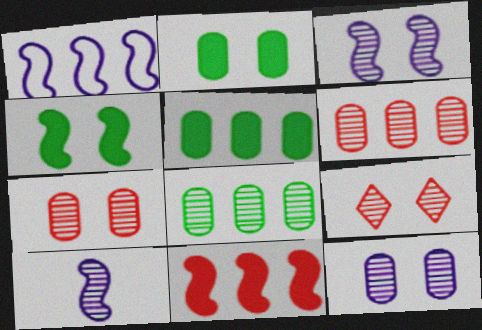[[8, 9, 10]]